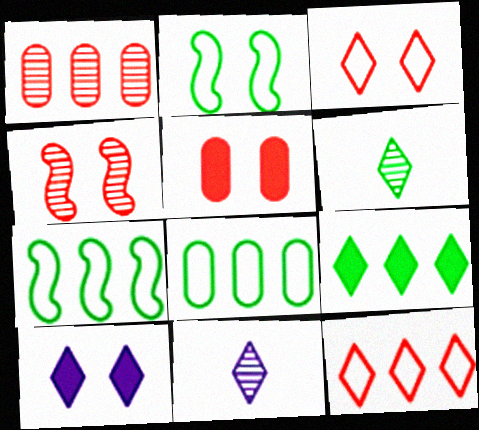[[3, 4, 5], 
[3, 9, 11], 
[5, 7, 11], 
[6, 10, 12]]